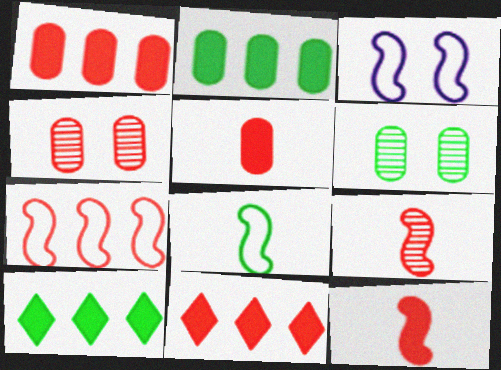[[3, 7, 8], 
[6, 8, 10]]